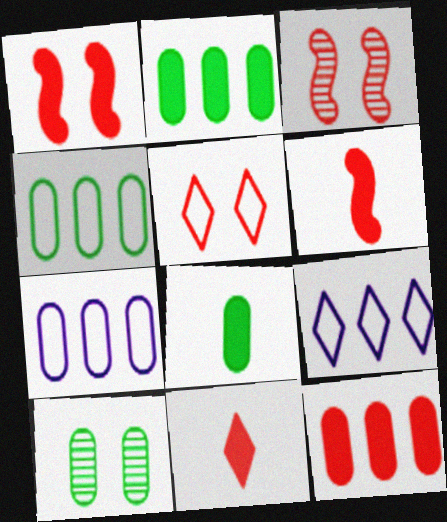[[1, 11, 12], 
[3, 8, 9], 
[4, 8, 10], 
[6, 9, 10]]